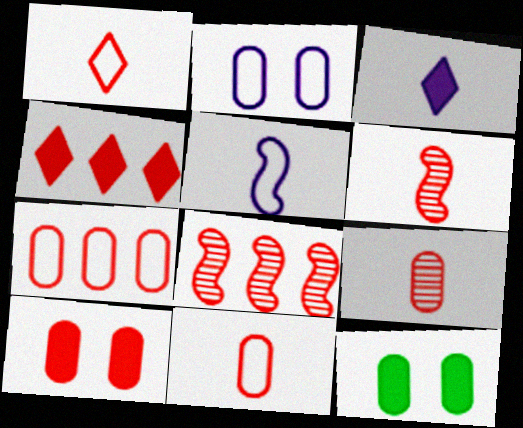[[1, 8, 10], 
[4, 7, 8], 
[7, 9, 10]]